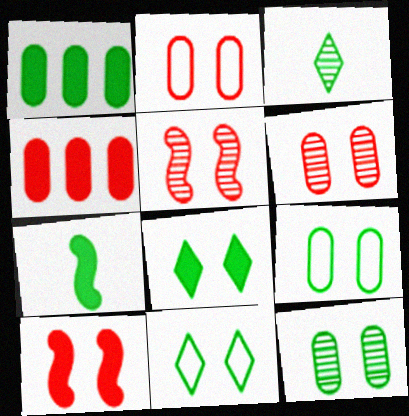[[1, 7, 8]]